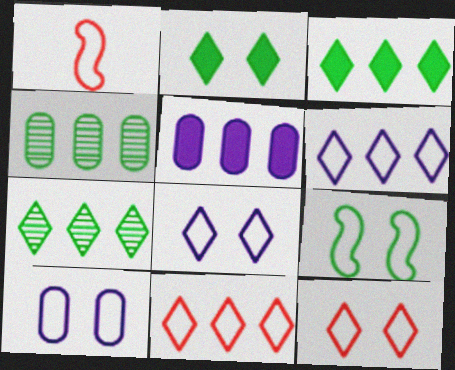[[9, 10, 12]]